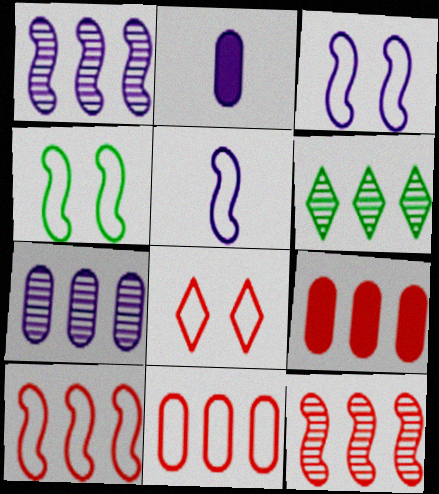[[4, 5, 10], 
[6, 7, 12]]